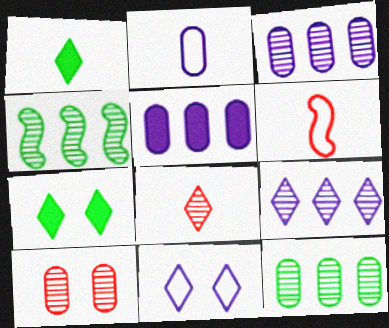[[3, 6, 7]]